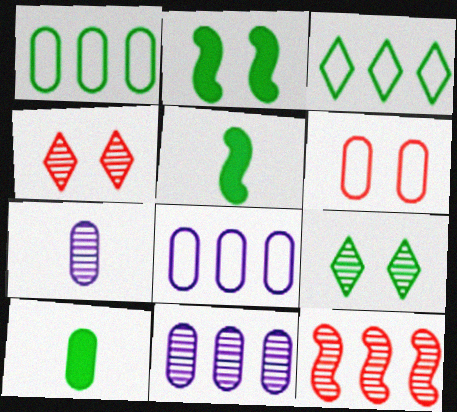[[1, 5, 9], 
[4, 5, 8], 
[6, 10, 11], 
[7, 9, 12]]